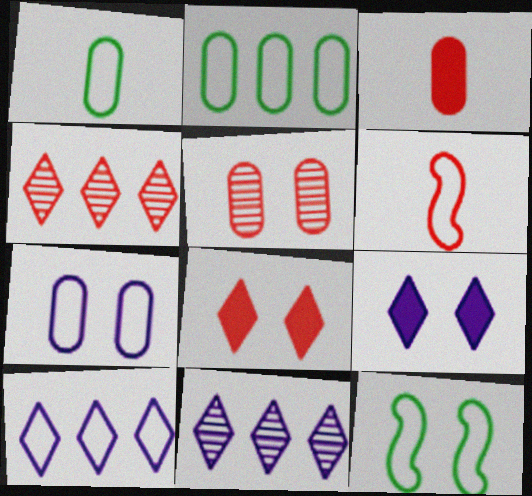[[3, 11, 12], 
[5, 9, 12]]